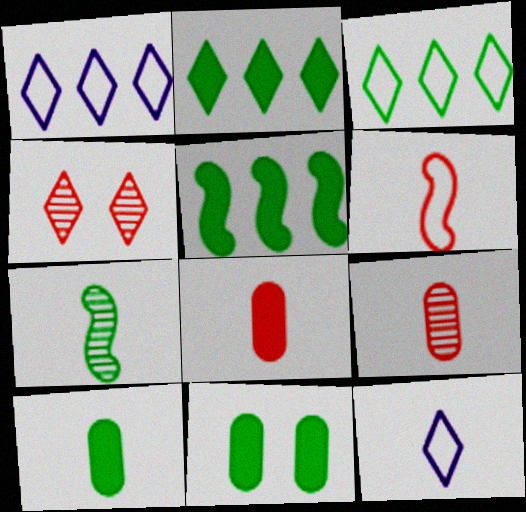[[2, 4, 12], 
[3, 7, 11], 
[7, 8, 12]]